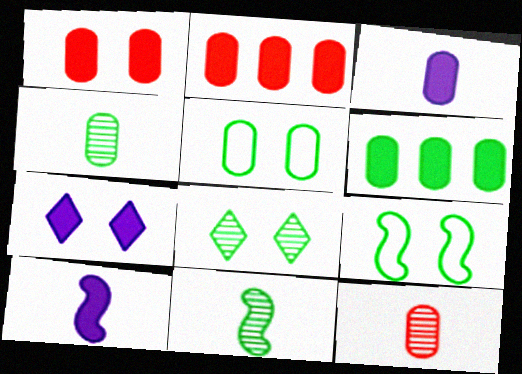[[1, 3, 6], 
[4, 5, 6]]